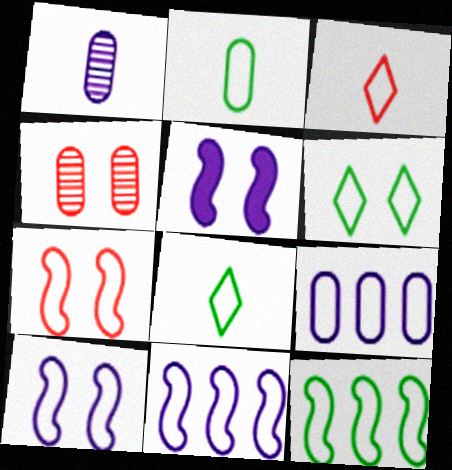[[2, 6, 12], 
[4, 5, 6], 
[7, 8, 9]]